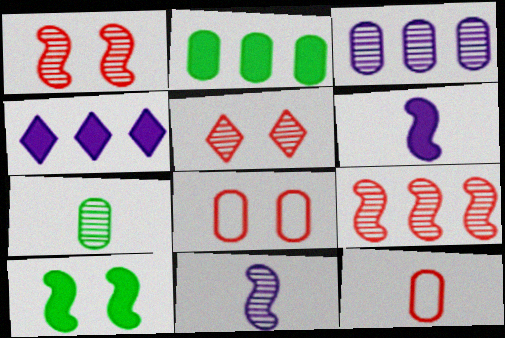[]